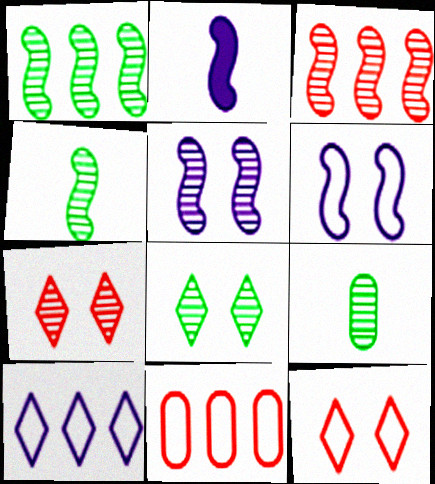[[1, 8, 9], 
[2, 8, 11], 
[3, 4, 5]]